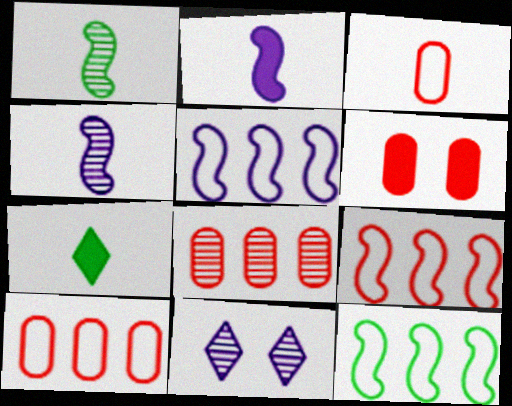[[1, 8, 11], 
[3, 4, 7], 
[3, 6, 8], 
[5, 9, 12]]